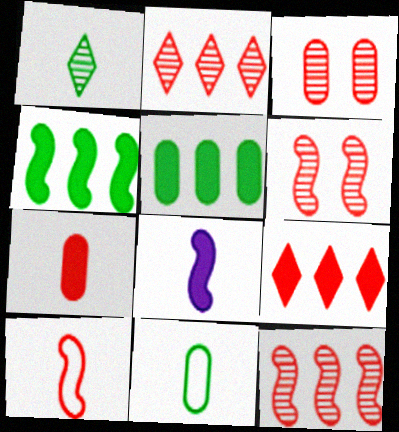[[3, 9, 10]]